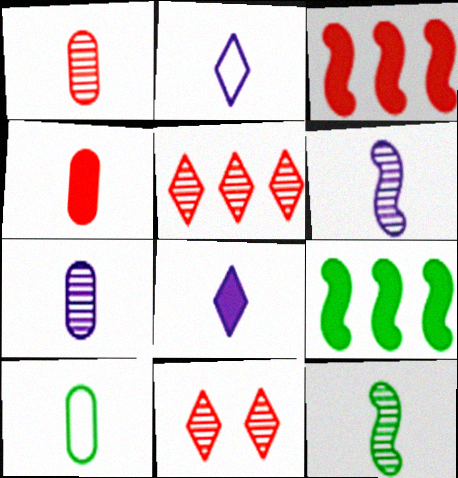[[2, 4, 12], 
[4, 7, 10]]